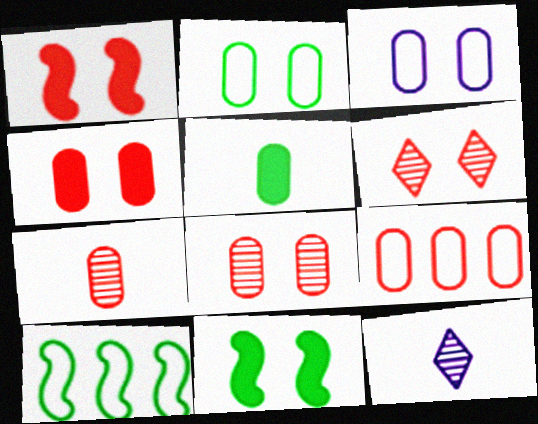[[3, 6, 11], 
[4, 7, 9], 
[4, 10, 12], 
[9, 11, 12]]